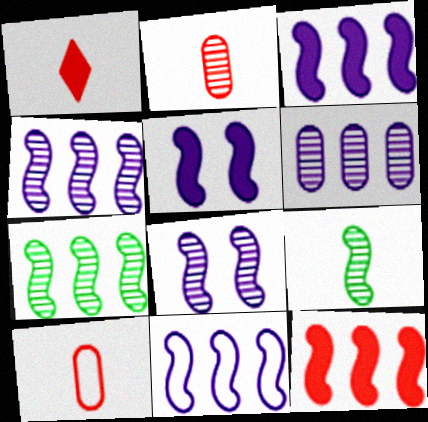[[3, 4, 11], 
[7, 11, 12]]